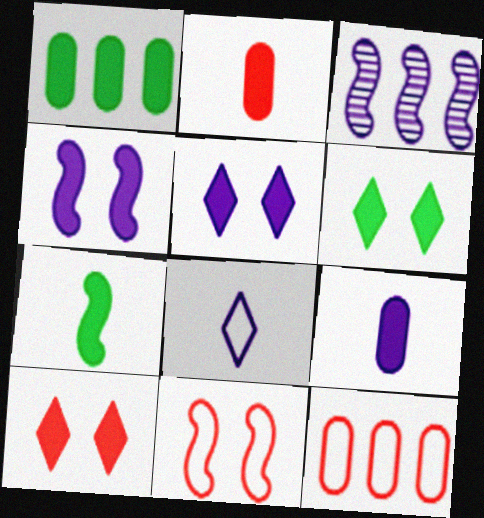[[1, 6, 7], 
[3, 7, 11], 
[5, 6, 10]]